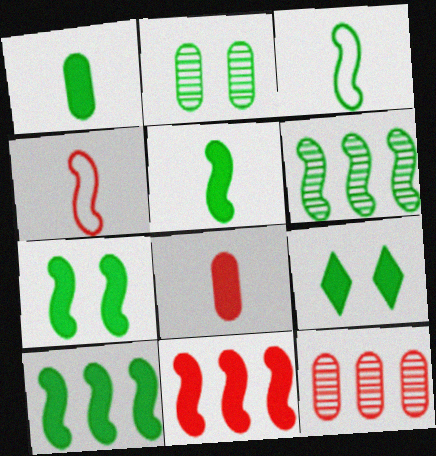[[1, 9, 10], 
[3, 6, 7], 
[5, 7, 10]]